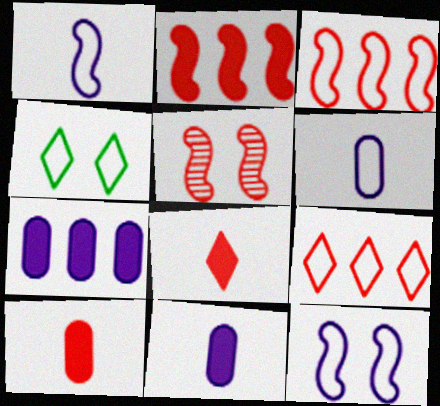[[3, 4, 6], 
[5, 9, 10]]